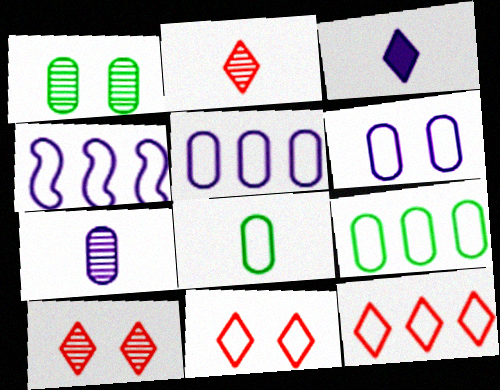[[4, 8, 11], 
[4, 9, 12]]